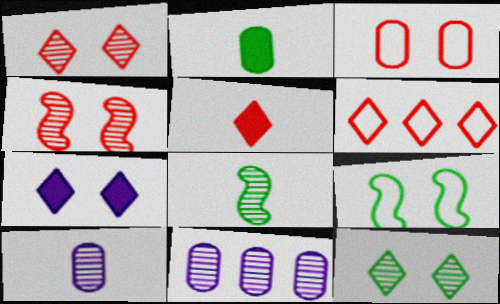[[1, 5, 6], 
[1, 8, 11], 
[2, 3, 11], 
[5, 9, 11]]